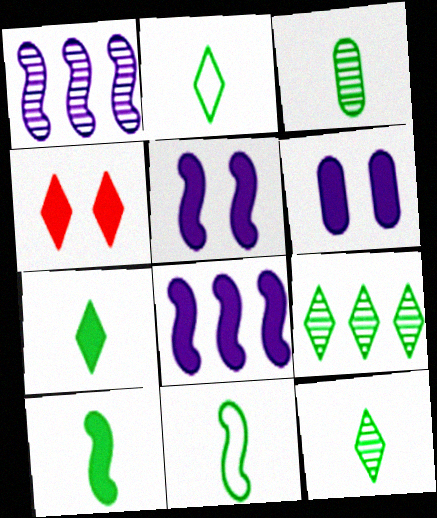[[2, 3, 10], 
[2, 7, 12], 
[3, 7, 11]]